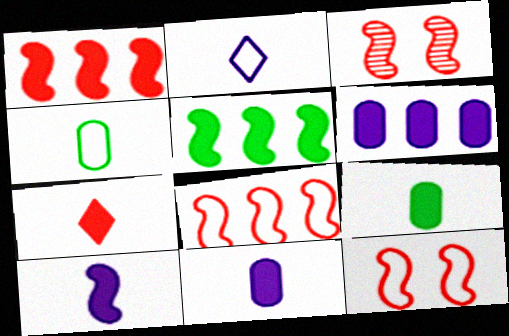[[7, 9, 10]]